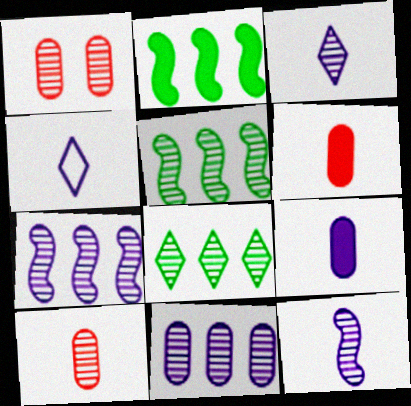[[1, 2, 4], 
[1, 3, 5], 
[1, 8, 12], 
[4, 9, 12]]